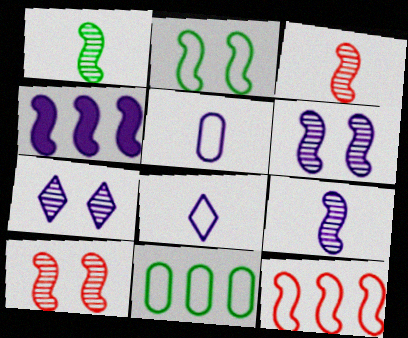[[1, 3, 9], 
[2, 3, 4], 
[4, 5, 7]]